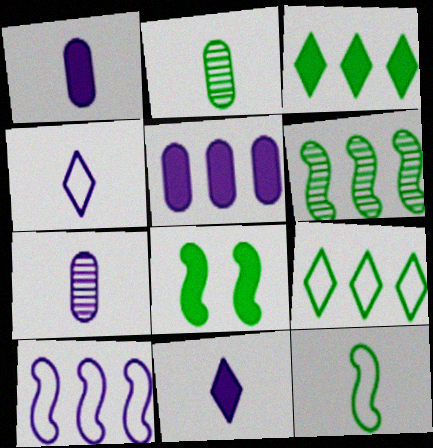[[2, 8, 9], 
[6, 8, 12]]